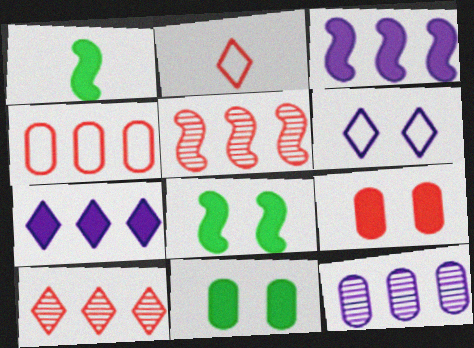[[1, 7, 9], 
[2, 5, 9], 
[2, 8, 12]]